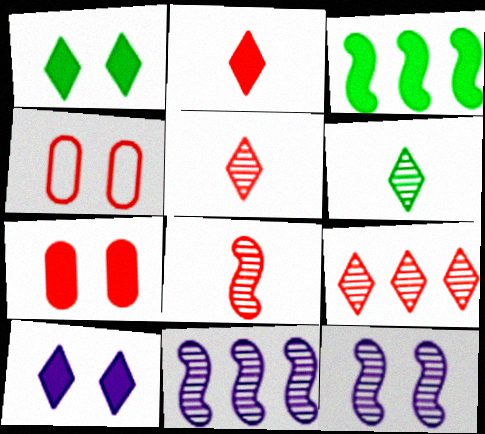[[1, 4, 12]]